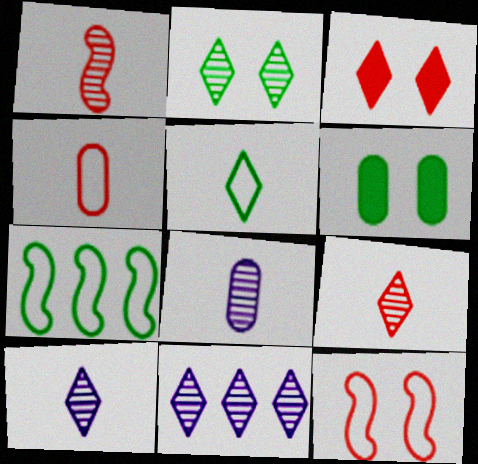[[2, 9, 11], 
[3, 5, 11], 
[3, 7, 8]]